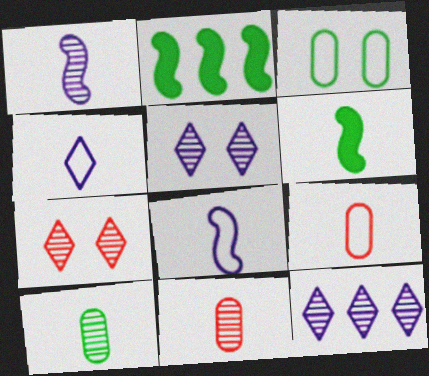[[2, 5, 9], 
[4, 6, 11]]